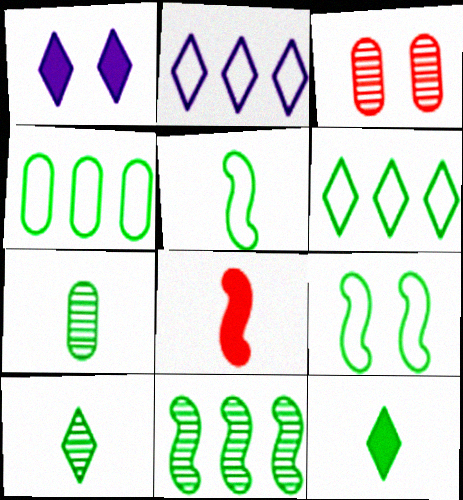[[1, 3, 9], 
[5, 7, 12]]